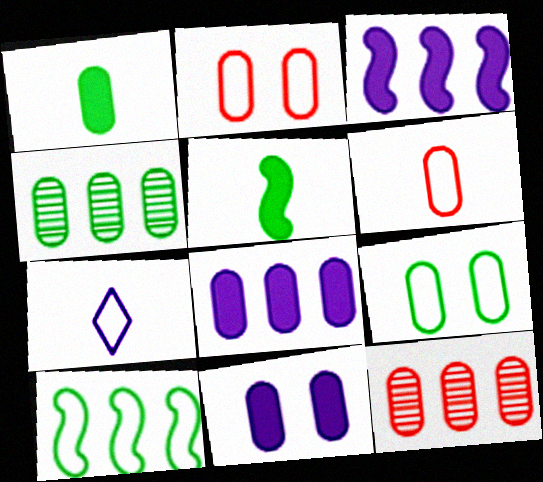[[1, 4, 9], 
[2, 7, 10], 
[4, 6, 11]]